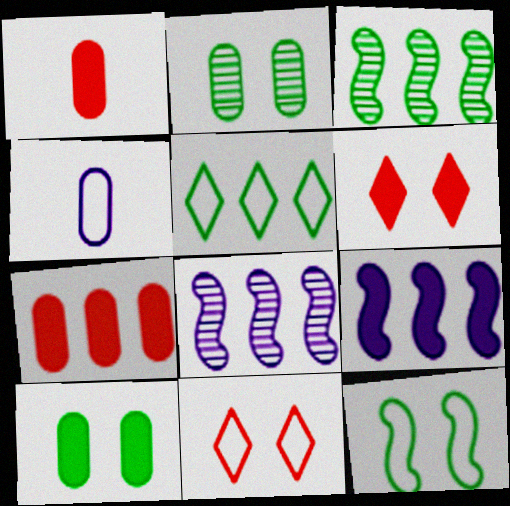[[2, 4, 7], 
[3, 4, 6], 
[5, 7, 8]]